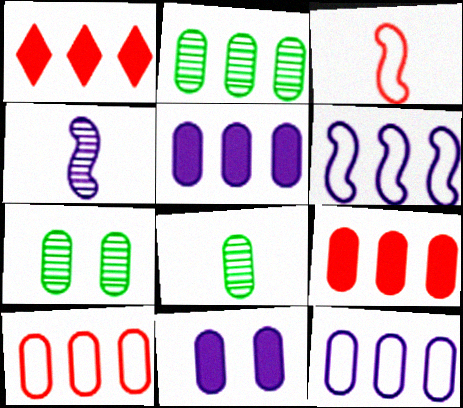[[1, 2, 6], 
[2, 5, 10], 
[2, 7, 8], 
[2, 9, 12], 
[8, 10, 11]]